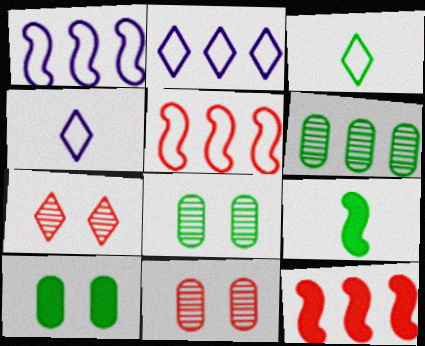[[2, 6, 12], 
[2, 9, 11], 
[4, 8, 12]]